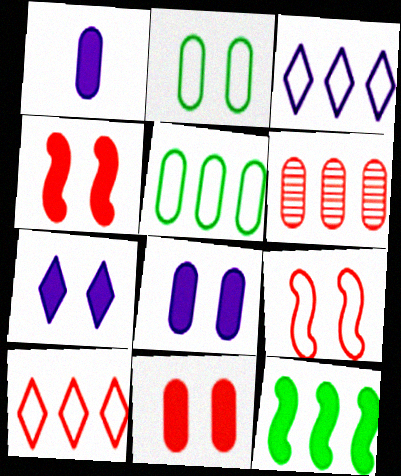[[1, 2, 6], 
[3, 6, 12]]